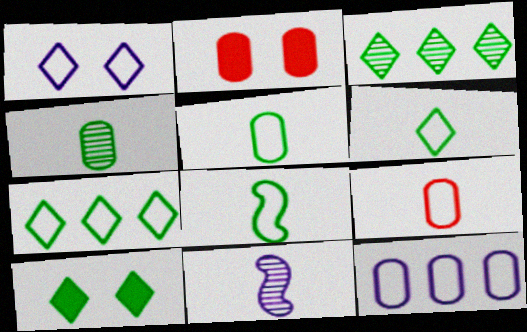[[2, 4, 12], 
[2, 7, 11], 
[3, 6, 10], 
[5, 6, 8]]